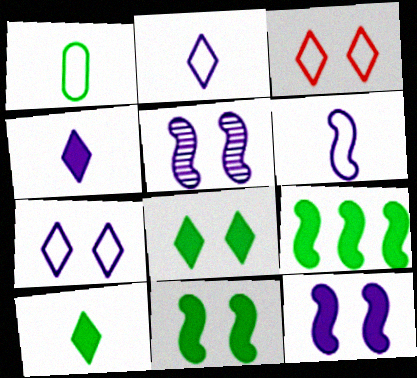[]